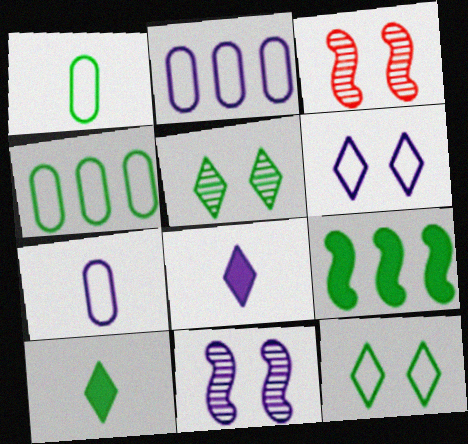[[1, 5, 9], 
[2, 3, 10], 
[2, 8, 11], 
[3, 4, 8]]